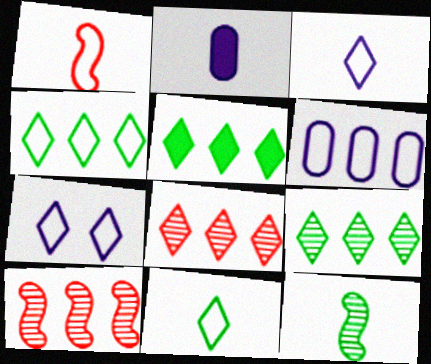[[4, 5, 9], 
[5, 6, 10]]